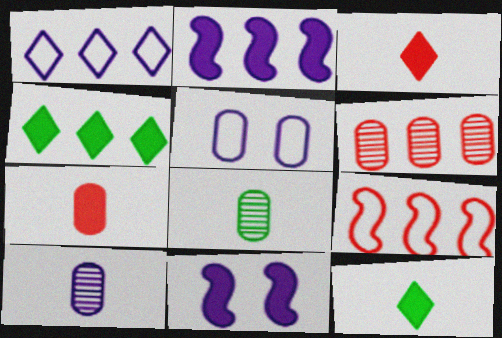[[1, 10, 11], 
[4, 7, 11]]